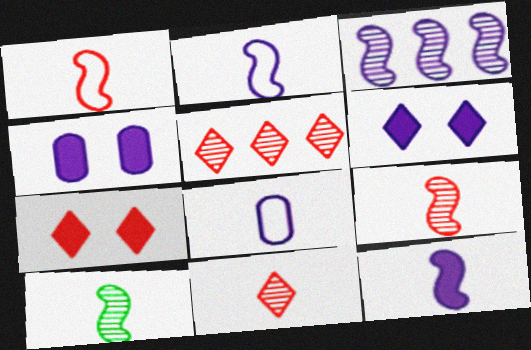[[1, 10, 12], 
[3, 6, 8]]